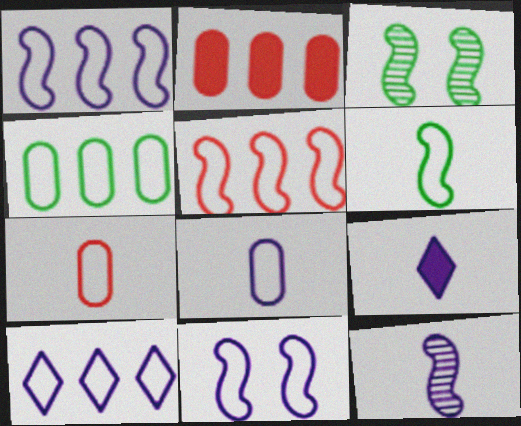[[4, 5, 10], 
[5, 6, 11], 
[8, 9, 12], 
[8, 10, 11]]